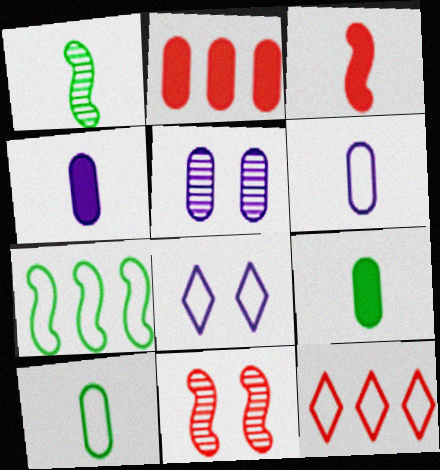[[1, 2, 8], 
[2, 5, 10]]